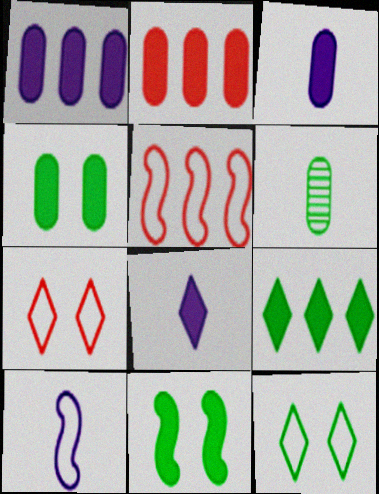[[2, 3, 4], 
[2, 8, 11]]